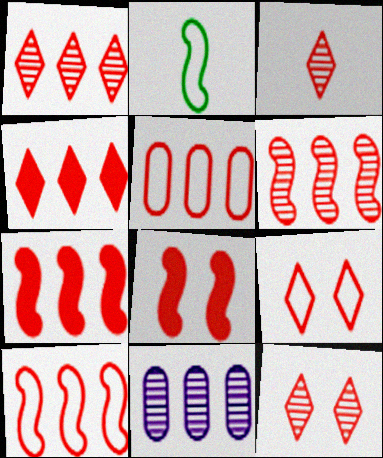[[1, 3, 12], 
[1, 5, 7], 
[3, 4, 9], 
[3, 5, 8], 
[4, 5, 6], 
[6, 7, 10]]